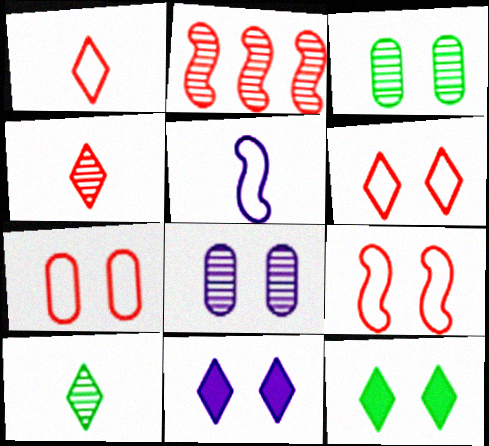[[2, 8, 10], 
[3, 9, 11], 
[6, 7, 9], 
[8, 9, 12]]